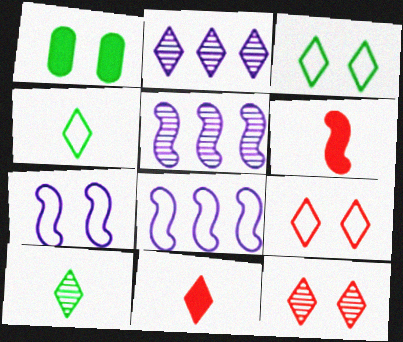[[1, 7, 12], 
[2, 3, 11], 
[2, 10, 12]]